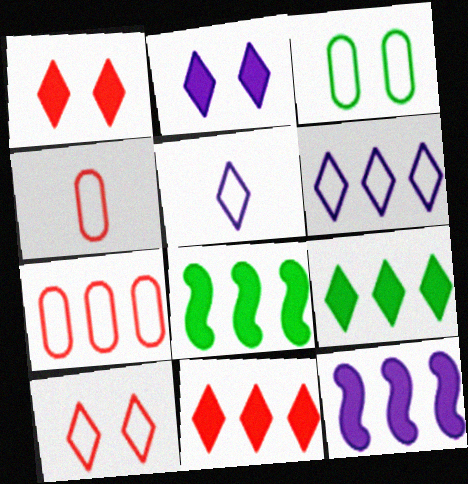[]